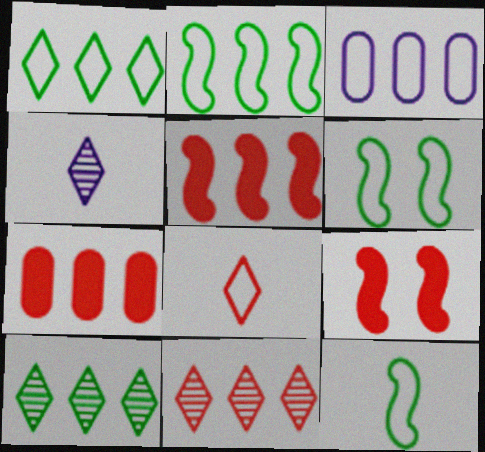[[2, 6, 12], 
[3, 5, 10], 
[3, 6, 8], 
[4, 6, 7]]